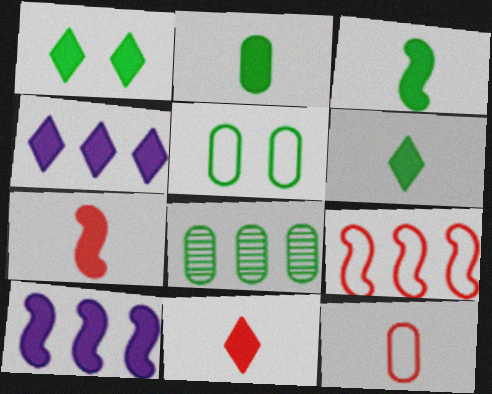[[1, 4, 11], 
[2, 3, 6], 
[2, 5, 8], 
[4, 8, 9]]